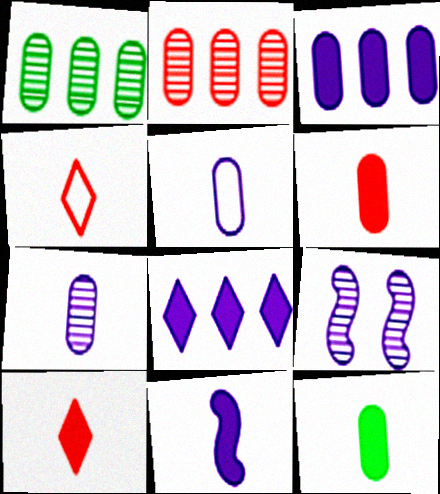[[5, 8, 9], 
[10, 11, 12]]